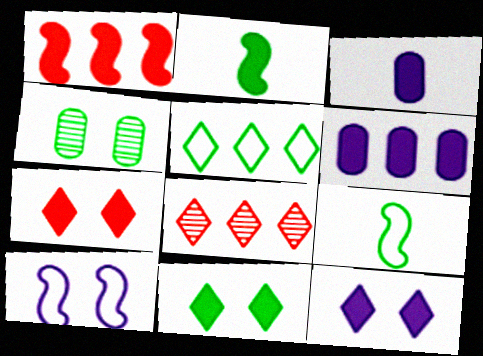[[1, 3, 11], 
[2, 4, 5], 
[2, 6, 7], 
[4, 7, 10], 
[7, 11, 12]]